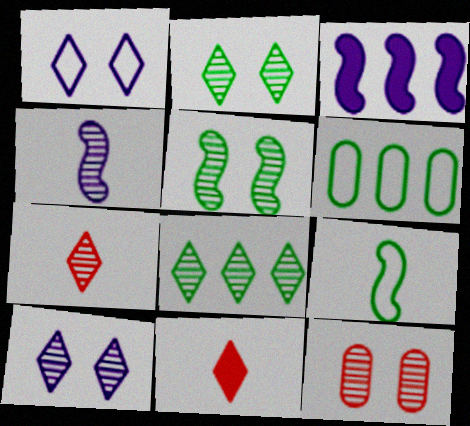[[1, 8, 11], 
[4, 8, 12], 
[5, 10, 12], 
[7, 8, 10]]